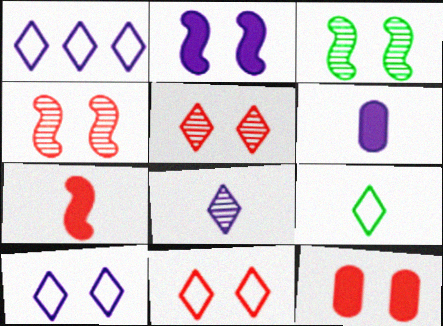[[1, 9, 11], 
[3, 10, 12], 
[4, 11, 12]]